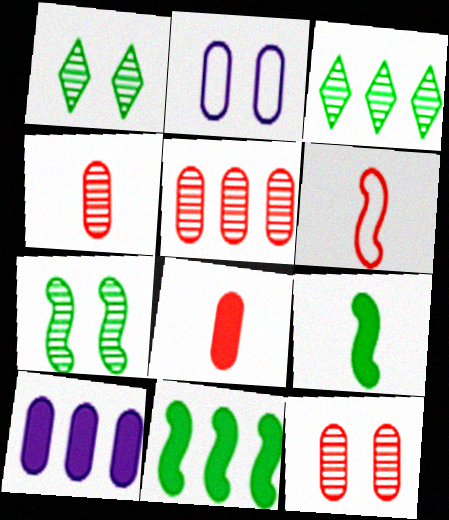[[1, 6, 10], 
[4, 5, 12]]